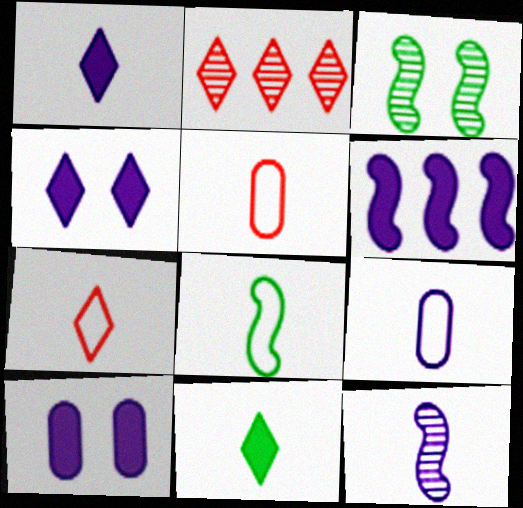[[1, 6, 10], 
[1, 9, 12], 
[2, 8, 10], 
[5, 11, 12], 
[7, 8, 9]]